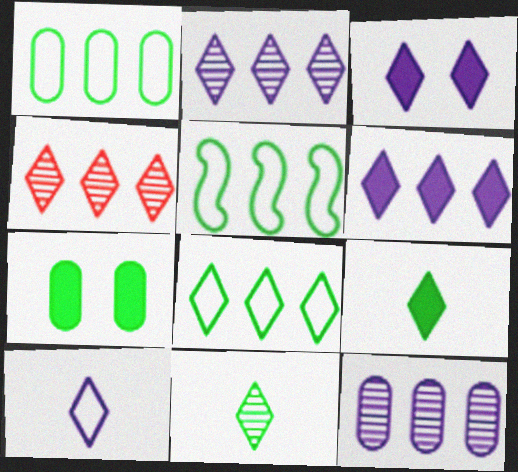[[1, 5, 8], 
[2, 3, 10], 
[4, 6, 8], 
[5, 7, 11]]